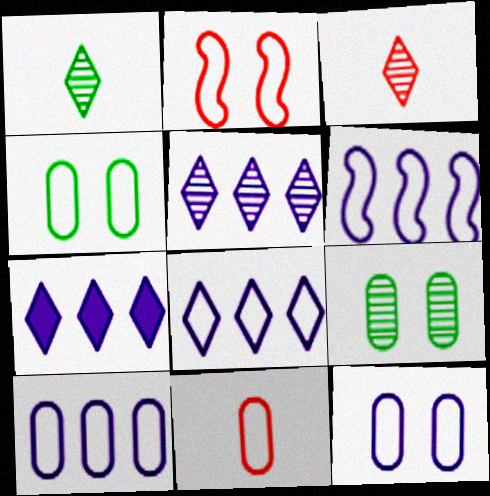[[4, 10, 11], 
[5, 7, 8], 
[6, 8, 10]]